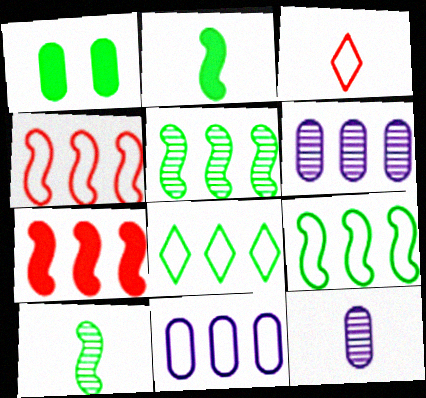[[1, 8, 10], 
[2, 3, 12], 
[4, 8, 11], 
[6, 7, 8]]